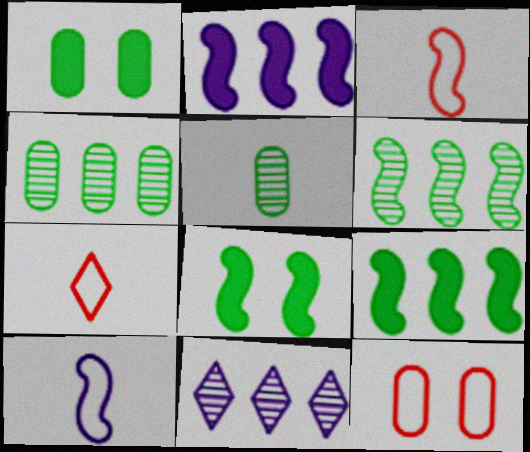[[1, 3, 11]]